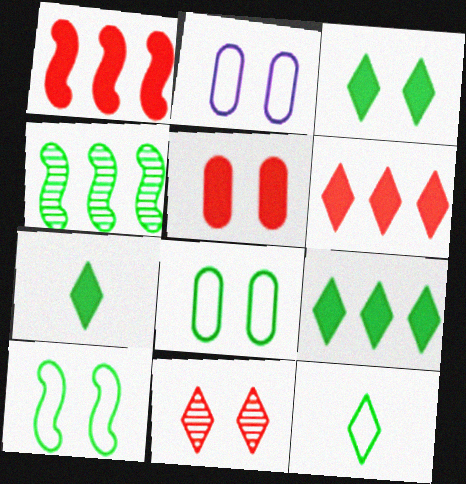[[3, 7, 9], 
[4, 7, 8]]